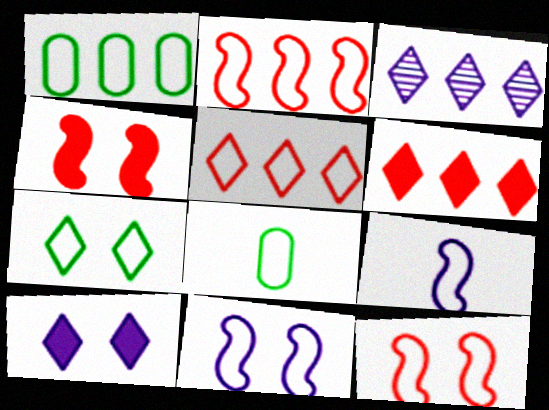[[3, 4, 8], 
[5, 8, 11]]